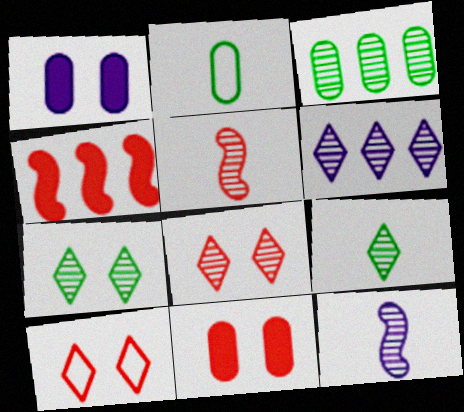[[3, 8, 12], 
[6, 8, 9]]